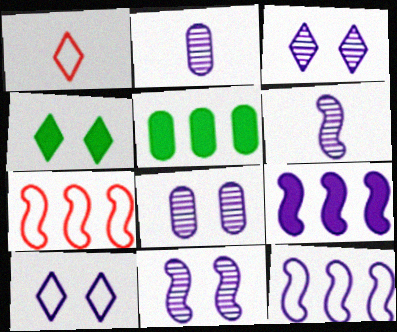[[1, 5, 11], 
[2, 4, 7], 
[2, 9, 10], 
[3, 8, 11]]